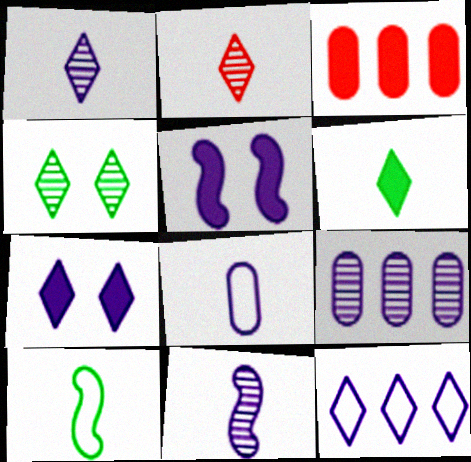[[1, 7, 12], 
[3, 5, 6]]